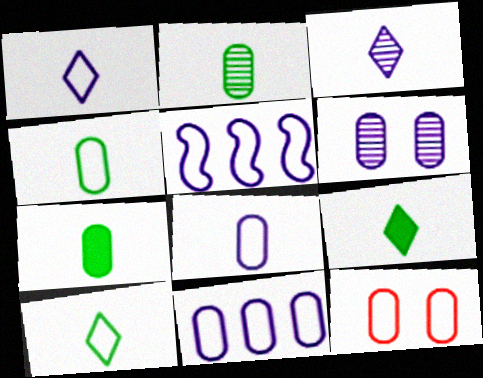[[2, 4, 7], 
[4, 11, 12], 
[5, 10, 12]]